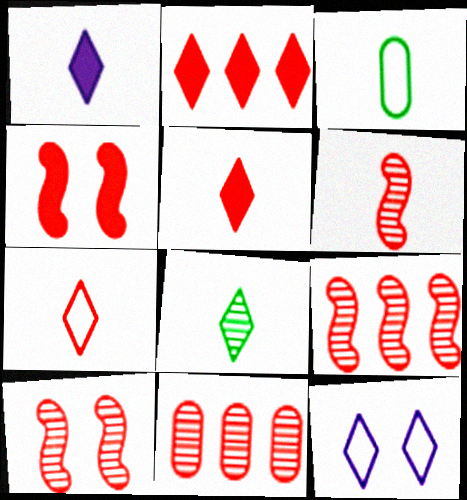[[1, 3, 6], 
[1, 7, 8], 
[2, 8, 12], 
[4, 7, 11], 
[6, 9, 10]]